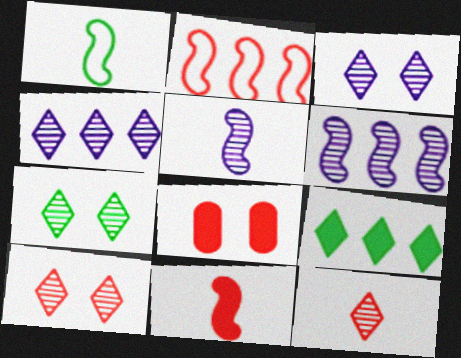[[1, 4, 8], 
[1, 5, 11], 
[2, 8, 12], 
[3, 7, 10], 
[4, 7, 12]]